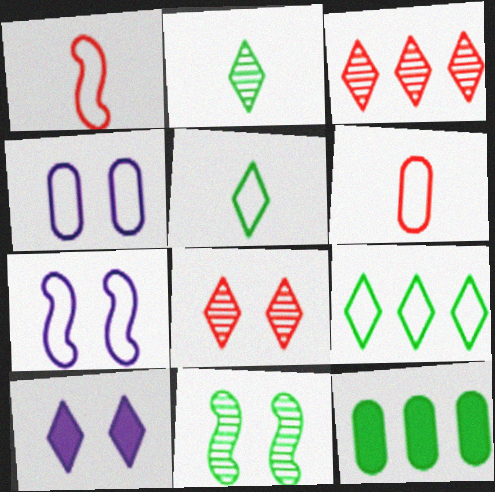[[1, 4, 9], 
[3, 5, 10], 
[5, 11, 12], 
[6, 7, 9]]